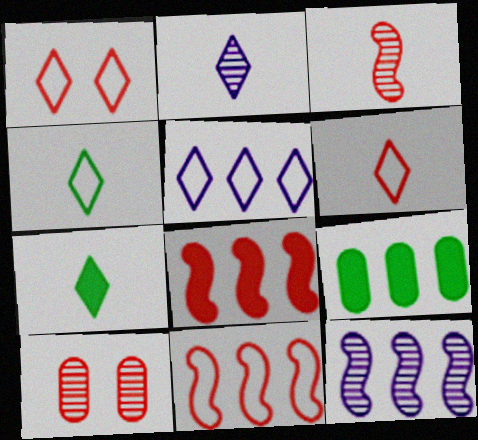[[1, 4, 5], 
[2, 6, 7], 
[6, 8, 10]]